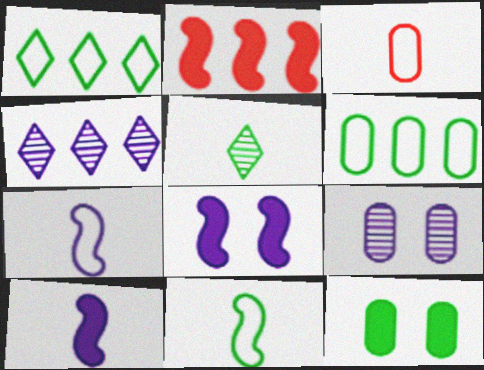[[2, 4, 6], 
[3, 5, 10]]